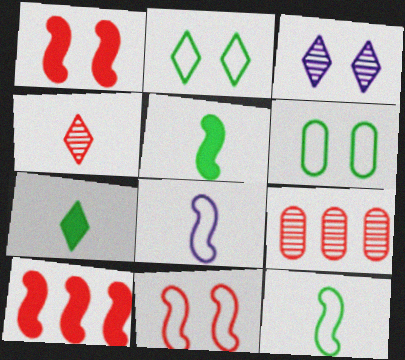[[1, 3, 6]]